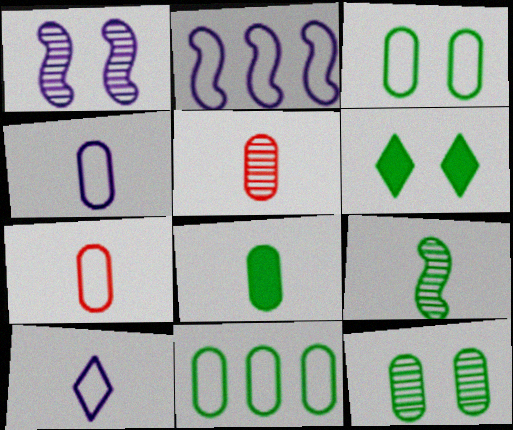[[2, 5, 6], 
[4, 5, 8], 
[6, 9, 11], 
[8, 11, 12]]